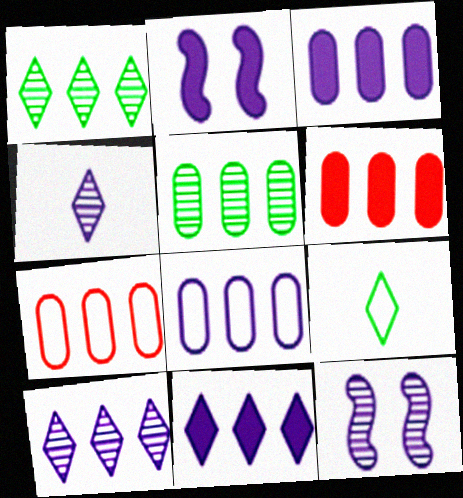[[2, 4, 8], 
[3, 5, 7], 
[5, 6, 8], 
[6, 9, 12]]